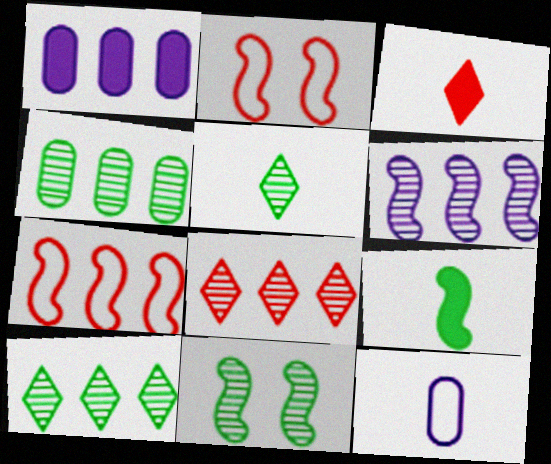[[1, 2, 5], 
[1, 7, 10], 
[2, 6, 9], 
[4, 5, 11], 
[4, 6, 8]]